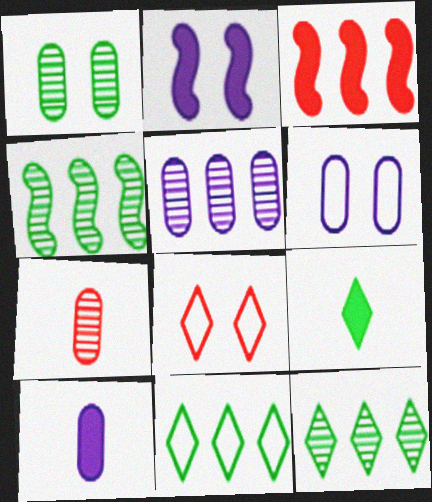[[1, 2, 8], 
[1, 5, 7], 
[2, 7, 11], 
[3, 5, 11], 
[3, 7, 8], 
[4, 8, 10], 
[5, 6, 10]]